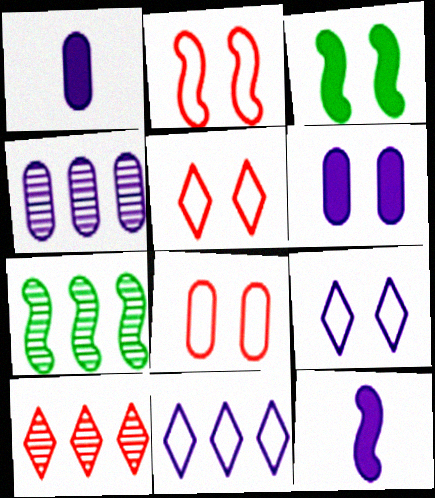[[1, 5, 7], 
[2, 5, 8], 
[2, 7, 12], 
[4, 7, 10], 
[4, 9, 12]]